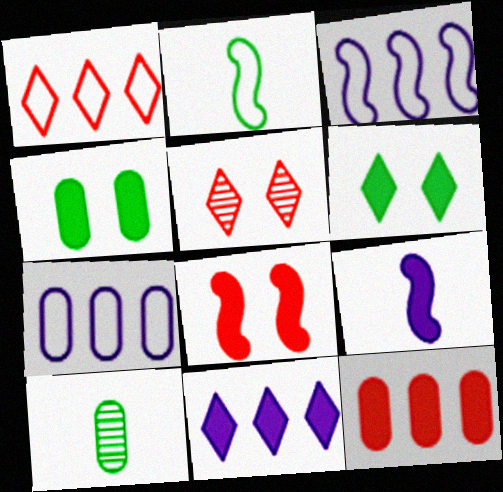[[6, 9, 12]]